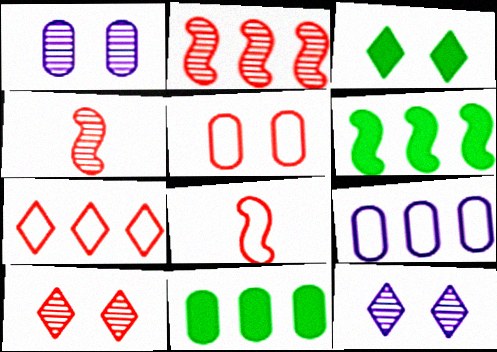[[3, 4, 9], 
[5, 7, 8], 
[8, 11, 12]]